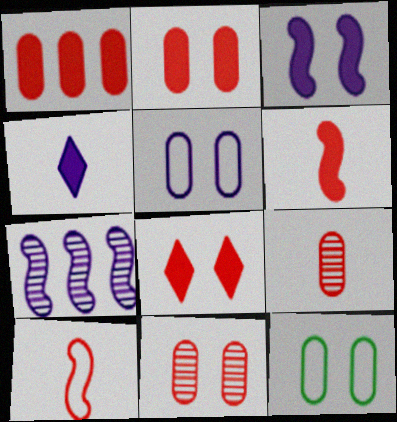[[1, 6, 8], 
[4, 5, 7]]